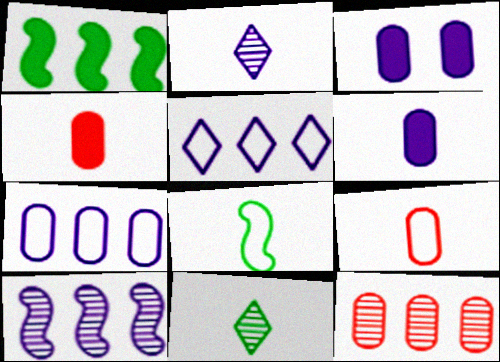[[1, 5, 12], 
[2, 4, 8]]